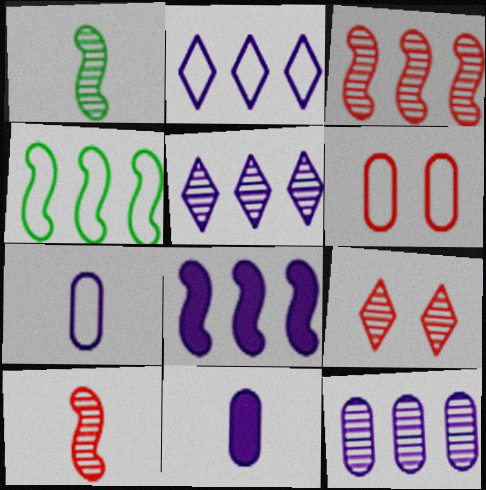[[1, 9, 12], 
[2, 8, 12], 
[3, 4, 8], 
[4, 9, 11]]